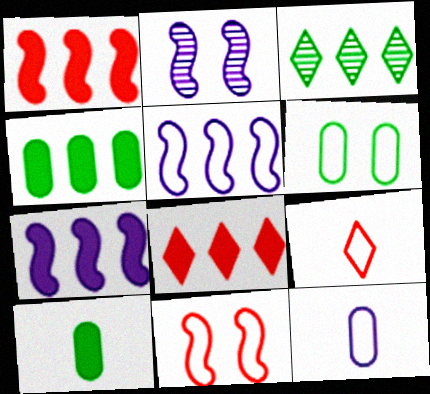[[2, 4, 9], 
[4, 7, 8], 
[5, 6, 9]]